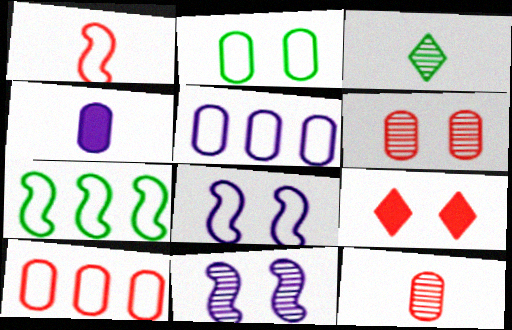[[1, 3, 4], 
[1, 7, 8], 
[2, 9, 11]]